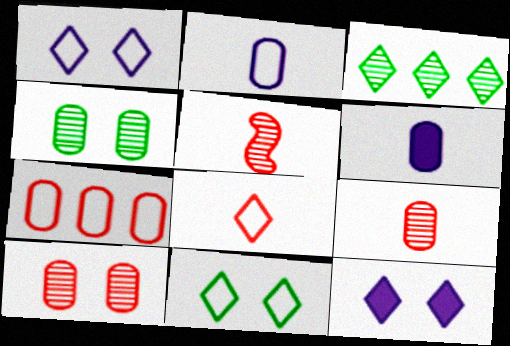[[3, 8, 12], 
[4, 6, 7]]